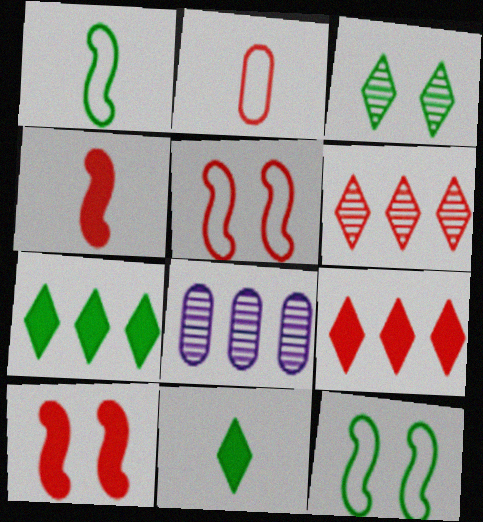[[2, 6, 10], 
[5, 8, 11]]